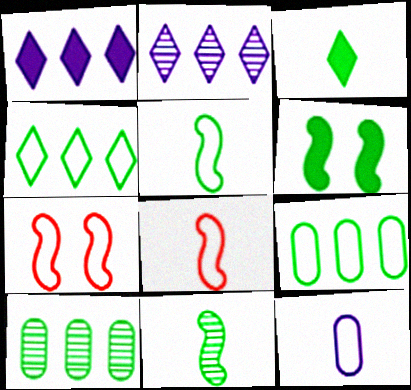[[4, 7, 12]]